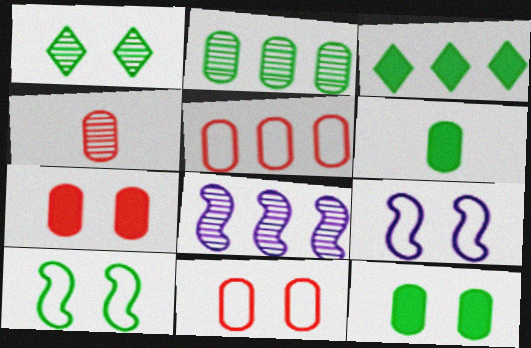[[1, 4, 8], 
[1, 7, 9], 
[1, 10, 12], 
[3, 4, 9], 
[3, 5, 8], 
[4, 5, 7]]